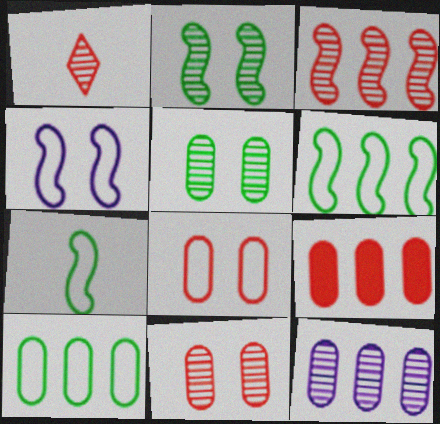[[1, 2, 12], 
[1, 3, 11], 
[9, 10, 12]]